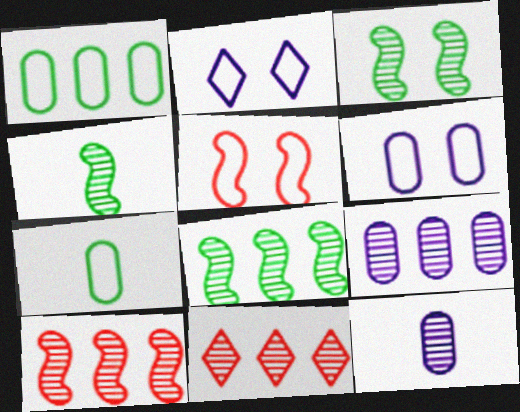[[3, 4, 8], 
[3, 11, 12], 
[8, 9, 11]]